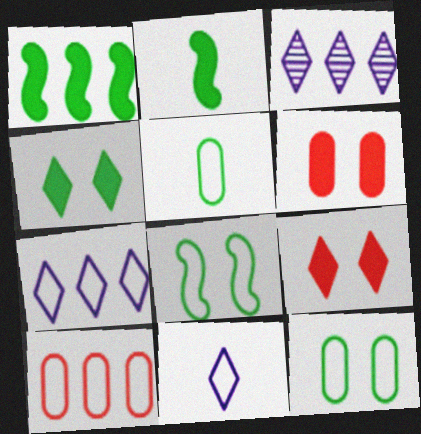[[1, 3, 10], 
[8, 10, 11]]